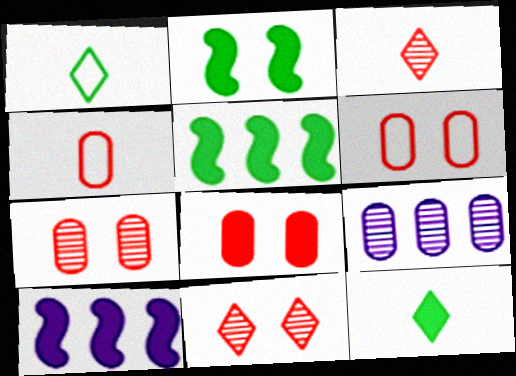[[1, 7, 10], 
[6, 7, 8], 
[8, 10, 12]]